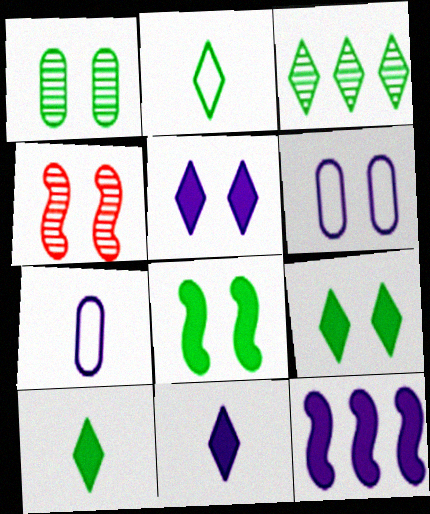[[2, 3, 9], 
[4, 6, 9]]